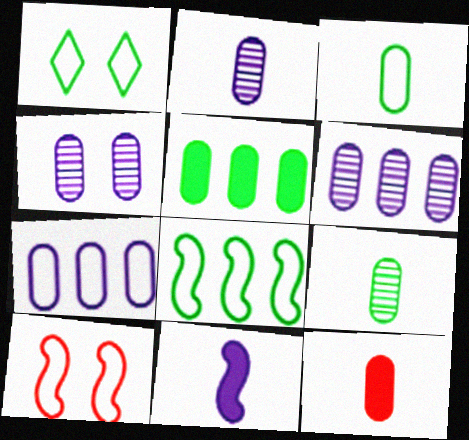[[1, 3, 8], 
[2, 3, 12], 
[2, 4, 6]]